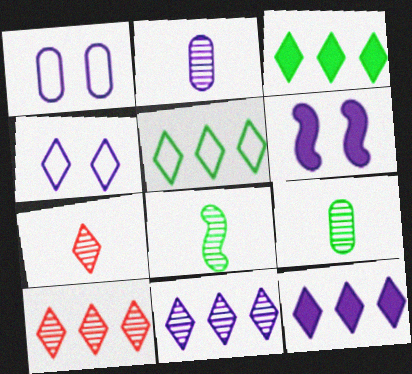[[2, 7, 8], 
[3, 4, 7], 
[5, 10, 12]]